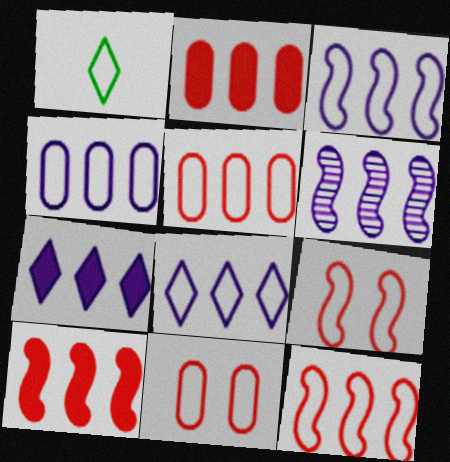[[1, 3, 11], 
[1, 4, 9], 
[3, 4, 8], 
[4, 6, 7]]